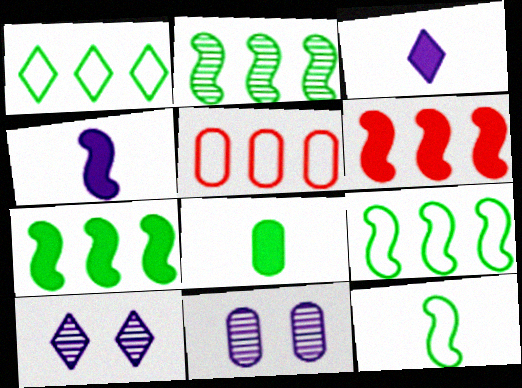[[2, 7, 9], 
[5, 8, 11]]